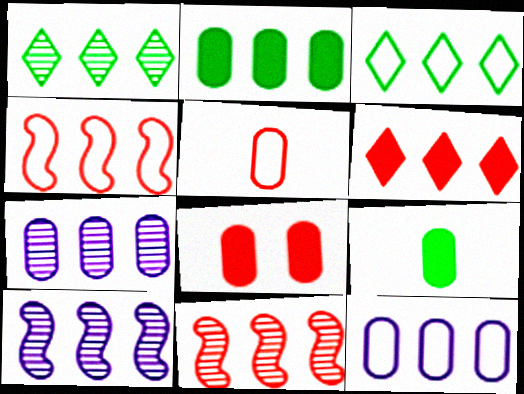[[1, 7, 11], 
[3, 4, 12]]